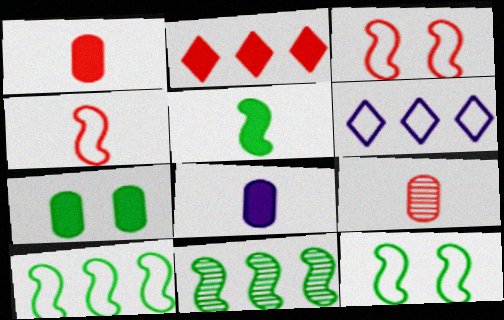[[2, 3, 9], 
[5, 11, 12]]